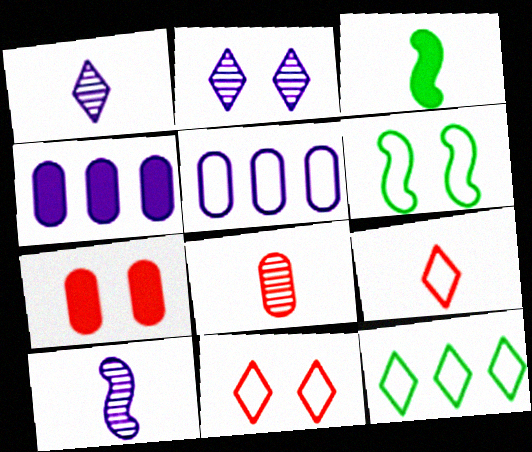[[2, 6, 7], 
[5, 6, 9], 
[7, 10, 12]]